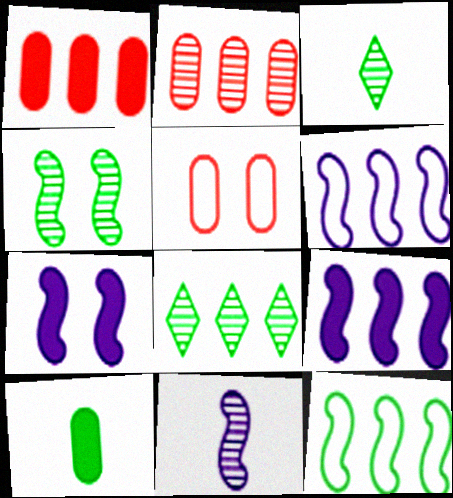[[1, 6, 8], 
[3, 5, 9], 
[6, 7, 11]]